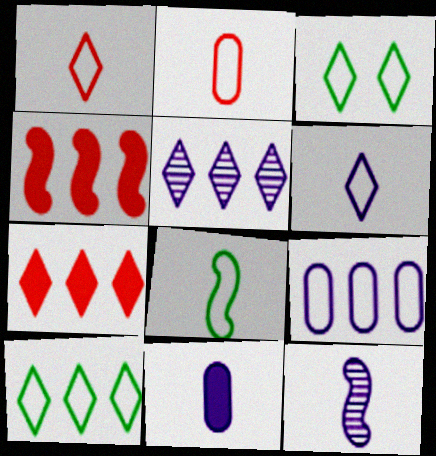[[2, 6, 8], 
[5, 7, 10], 
[6, 11, 12]]